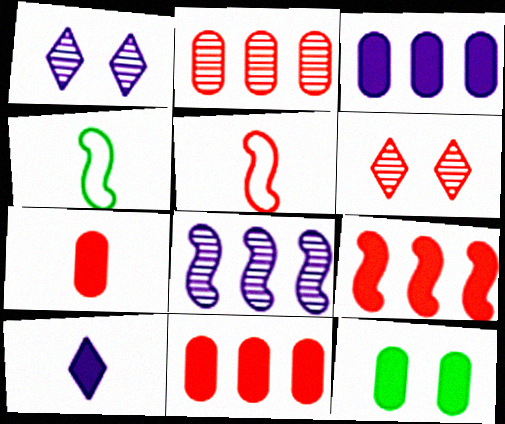[[1, 4, 11], 
[3, 4, 6], 
[3, 7, 12], 
[5, 6, 11], 
[9, 10, 12]]